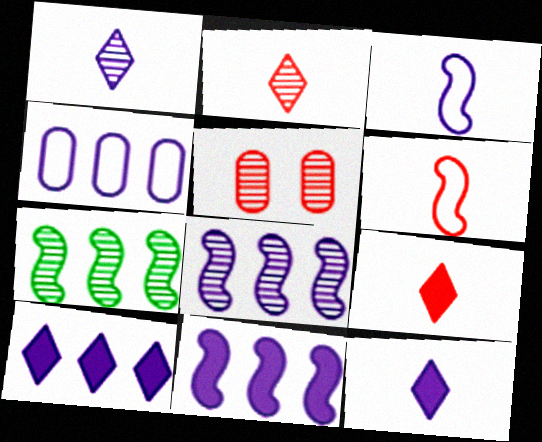[[1, 5, 7], 
[4, 8, 10]]